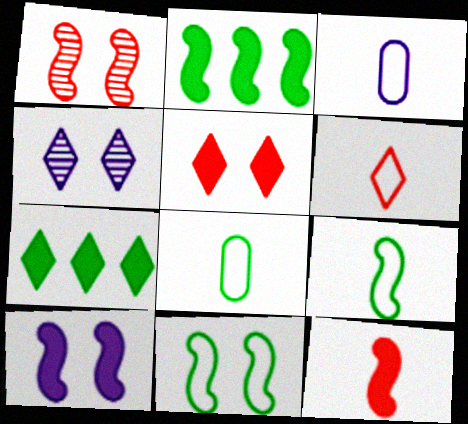[[1, 3, 7], 
[1, 10, 11], 
[2, 10, 12], 
[3, 6, 9], 
[4, 6, 7]]